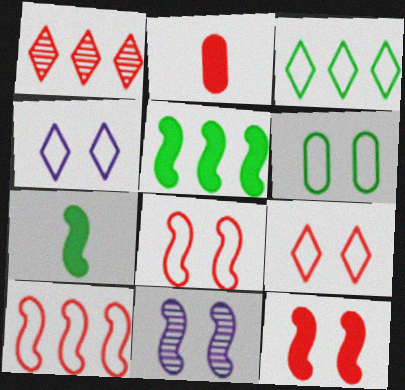[[1, 2, 8], 
[2, 3, 11], 
[4, 6, 8], 
[7, 10, 11]]